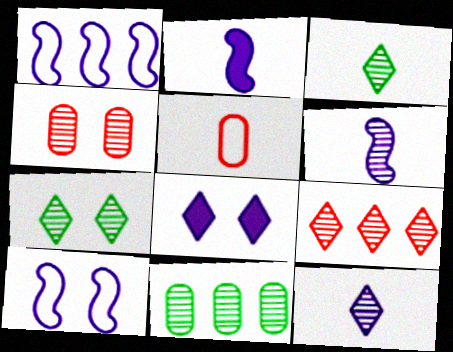[[2, 3, 5], 
[7, 9, 12]]